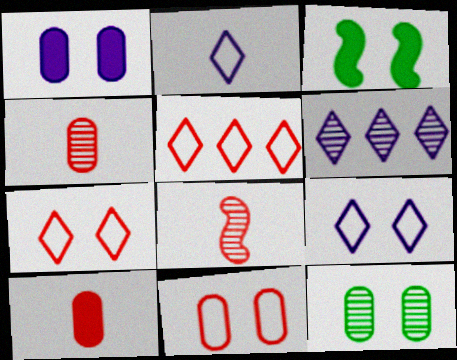[[1, 11, 12], 
[6, 8, 12]]